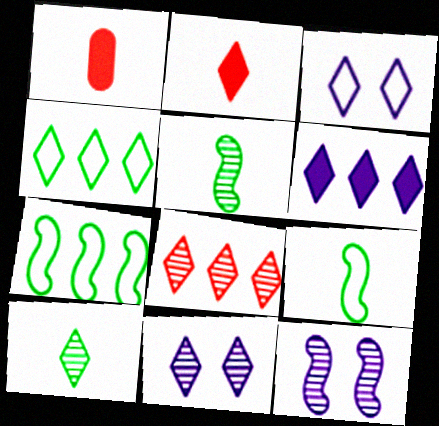[[1, 4, 12], 
[1, 7, 11], 
[2, 4, 11], 
[4, 6, 8], 
[8, 10, 11]]